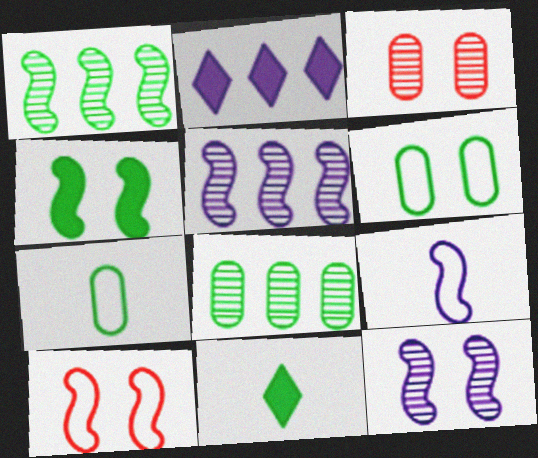[[1, 6, 11], 
[4, 10, 12]]